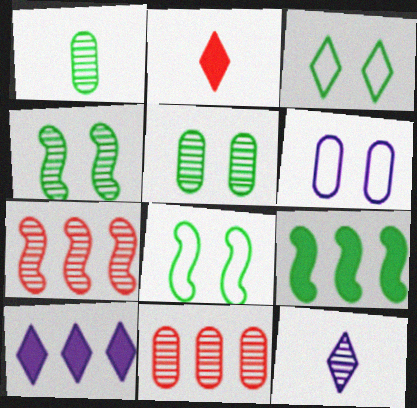[[1, 3, 9], 
[4, 11, 12], 
[5, 7, 12]]